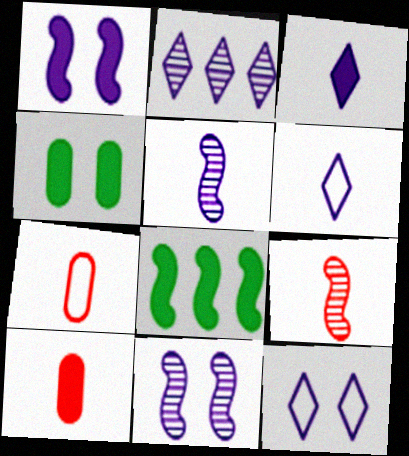[[2, 3, 12]]